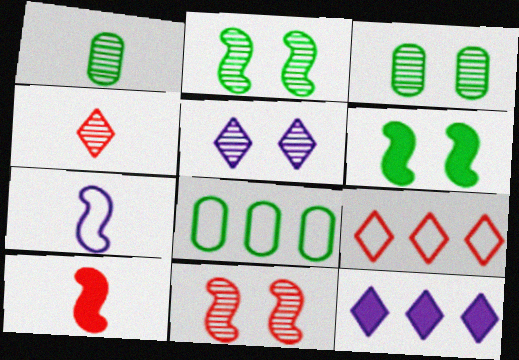[[3, 5, 11], 
[5, 8, 10]]